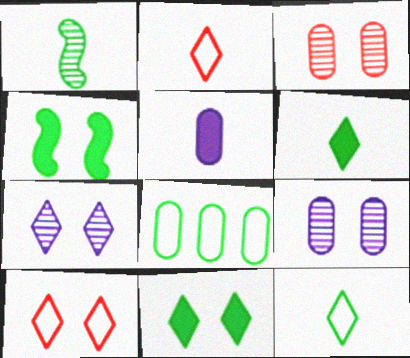[[1, 2, 5], 
[1, 8, 11], 
[3, 5, 8], 
[4, 9, 10], 
[7, 10, 11]]